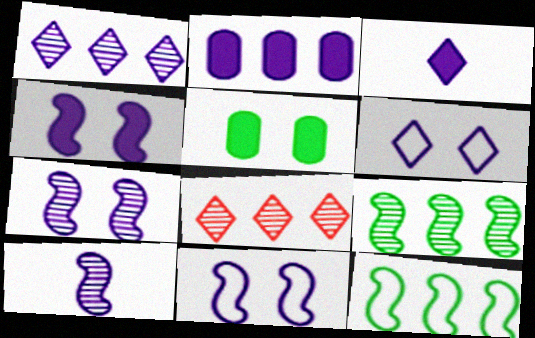[[1, 3, 6], 
[2, 3, 4], 
[2, 6, 10], 
[2, 8, 12], 
[4, 7, 11]]